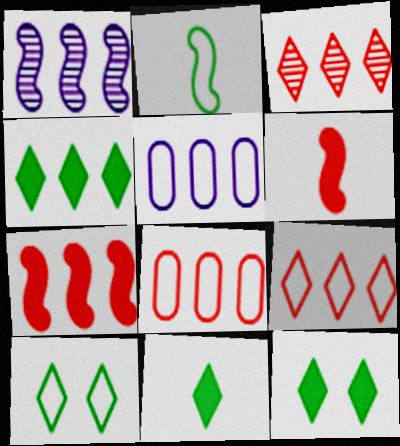[[1, 4, 8], 
[3, 7, 8], 
[4, 11, 12]]